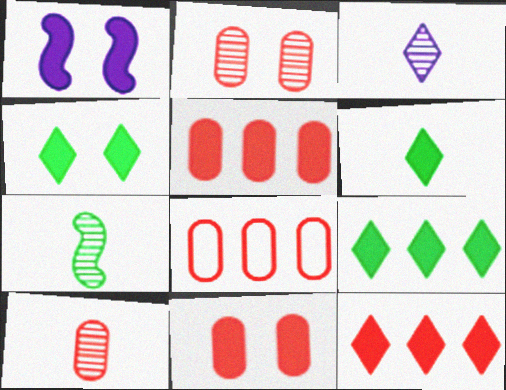[[1, 4, 11], 
[1, 5, 6], 
[3, 7, 10], 
[4, 6, 9], 
[8, 10, 11]]